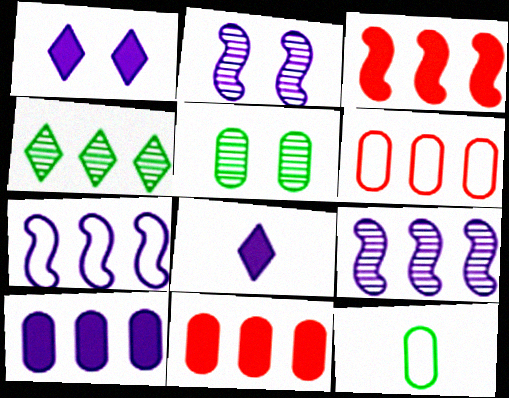[[4, 7, 11]]